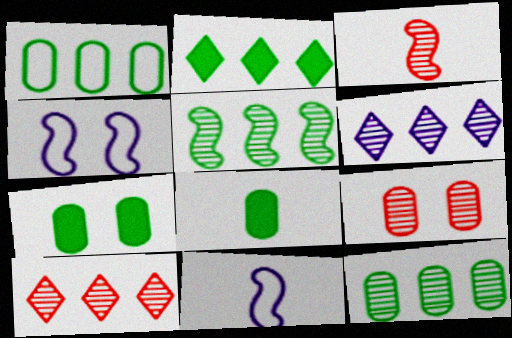[[1, 2, 5], 
[2, 9, 11], 
[3, 9, 10], 
[4, 8, 10], 
[7, 10, 11]]